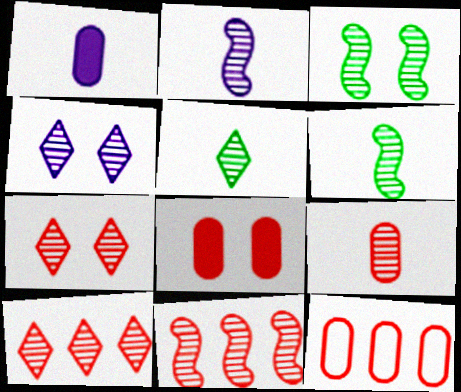[[2, 3, 11], 
[2, 5, 9], 
[4, 5, 10], 
[7, 9, 11], 
[8, 9, 12]]